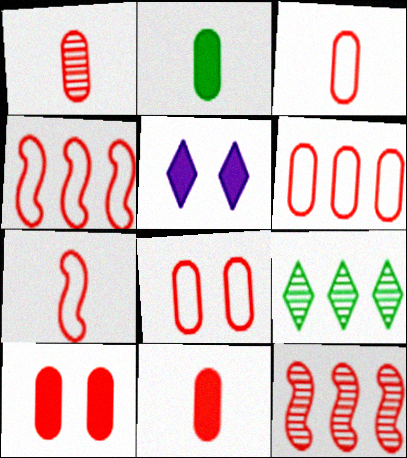[[1, 3, 11], 
[1, 6, 10], 
[3, 6, 8]]